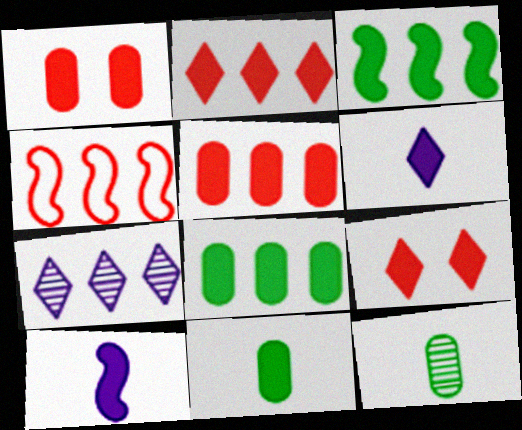[[1, 3, 6], 
[4, 7, 8], 
[8, 9, 10]]